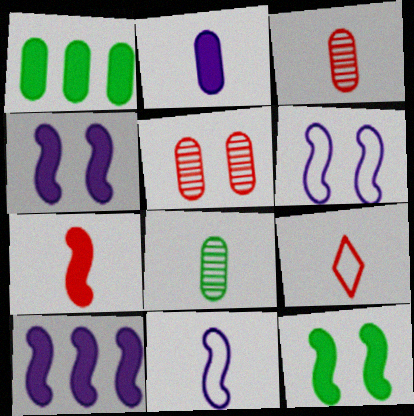[[3, 7, 9], 
[7, 10, 12]]